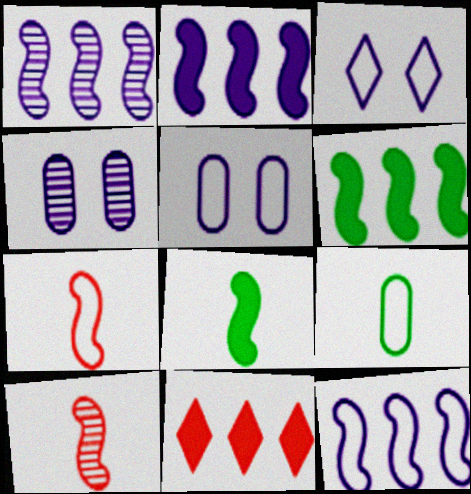[[1, 2, 12]]